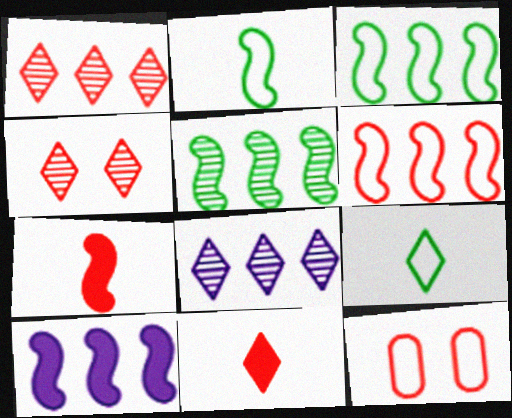[[1, 7, 12], 
[5, 6, 10]]